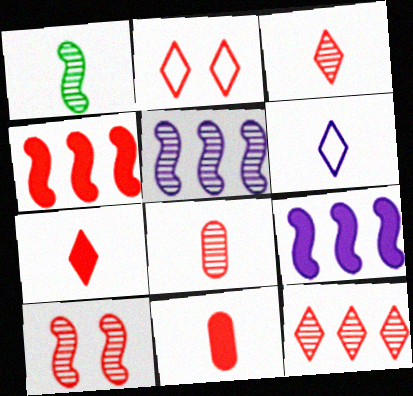[[1, 5, 10], 
[1, 6, 11], 
[2, 4, 8], 
[2, 7, 12], 
[8, 10, 12]]